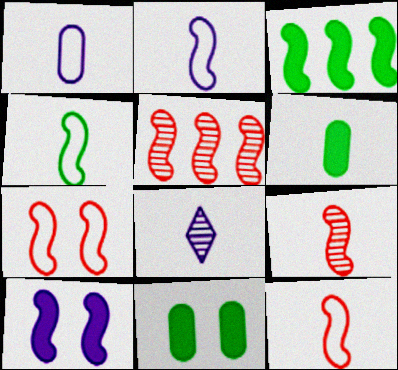[[2, 4, 12], 
[4, 5, 10], 
[6, 8, 12]]